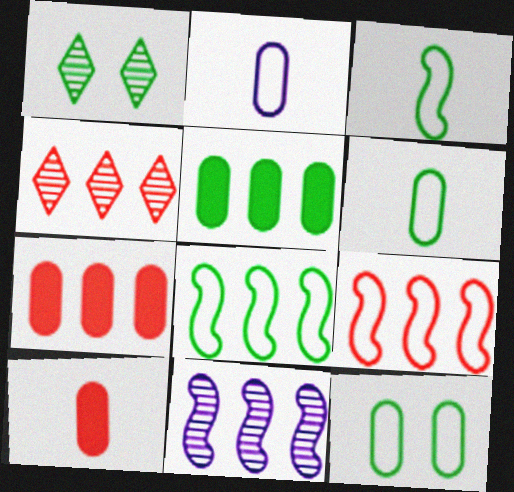[[1, 3, 5], 
[4, 7, 9]]